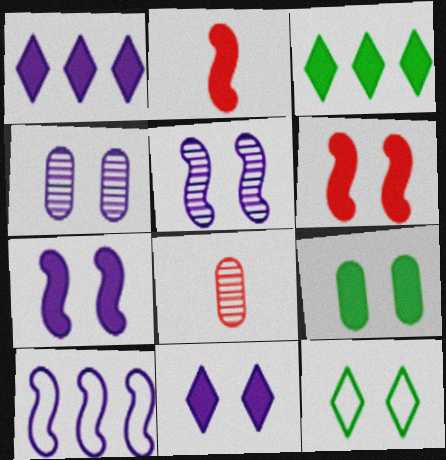[[1, 2, 9], 
[4, 6, 12], 
[6, 9, 11]]